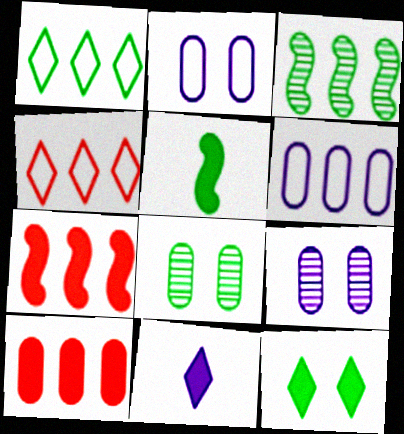[[1, 5, 8], 
[4, 5, 9]]